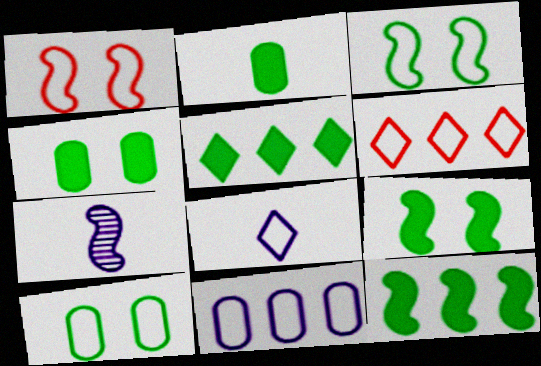[[1, 7, 12], 
[2, 5, 9], 
[4, 6, 7]]